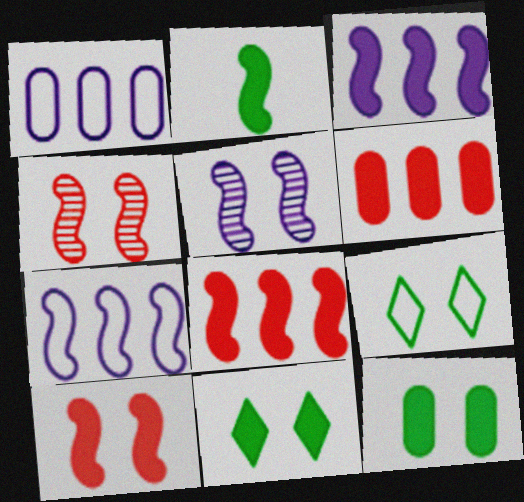[[2, 3, 10], 
[2, 4, 7]]